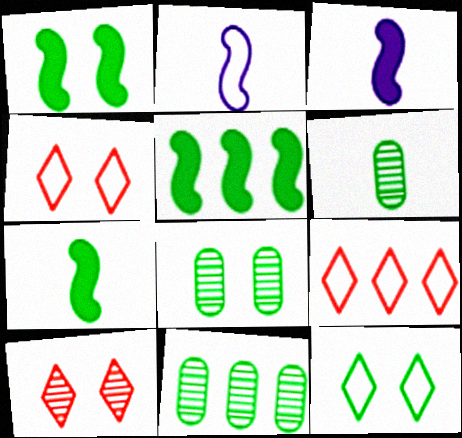[[1, 5, 7], 
[1, 8, 12], 
[3, 4, 11], 
[3, 8, 9], 
[5, 6, 12], 
[6, 8, 11], 
[7, 11, 12]]